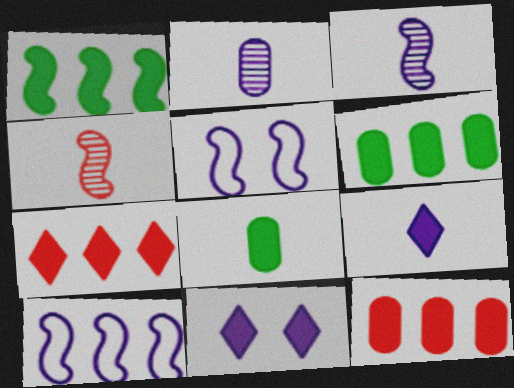[[1, 4, 5], 
[2, 10, 11]]